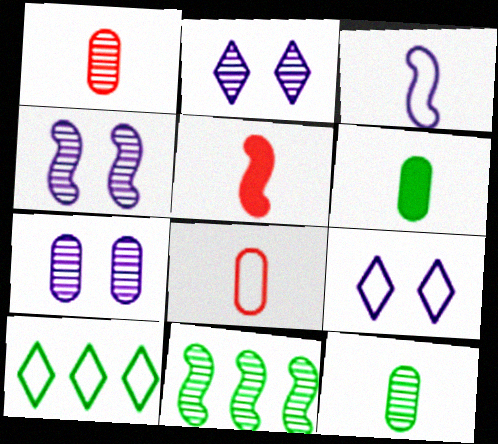[[1, 2, 11], 
[2, 4, 7], 
[5, 7, 10]]